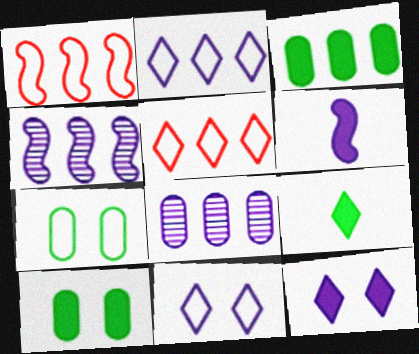[[3, 4, 5], 
[6, 8, 11]]